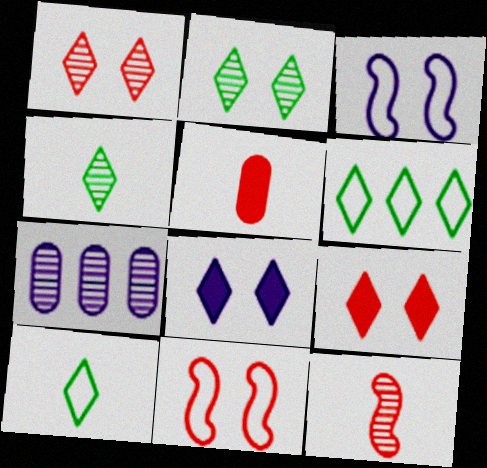[[2, 7, 12]]